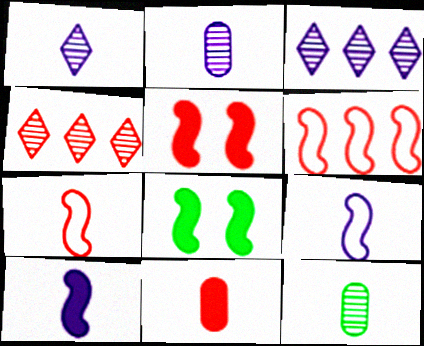[]